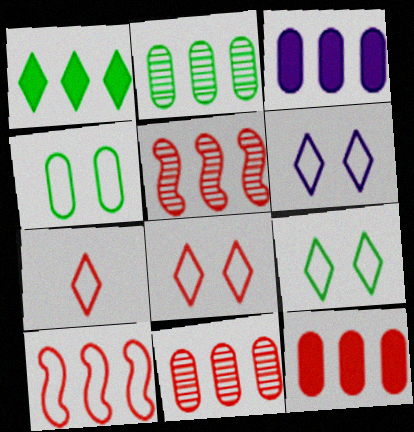[[6, 8, 9]]